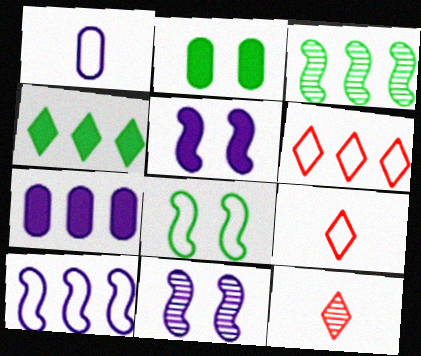[[1, 6, 8], 
[2, 10, 12], 
[3, 6, 7], 
[7, 8, 12]]